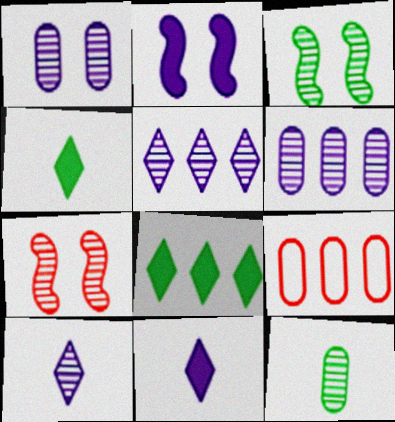[[3, 9, 11], 
[5, 7, 12]]